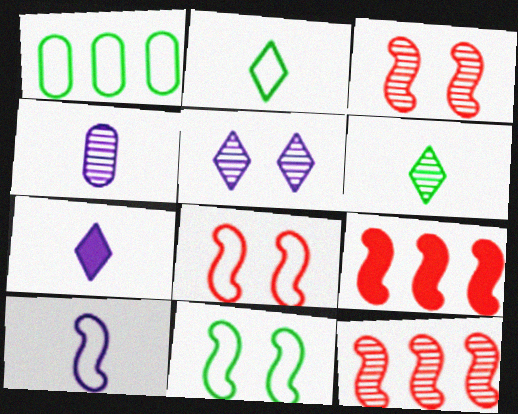[[1, 2, 11], 
[1, 3, 7], 
[4, 7, 10]]